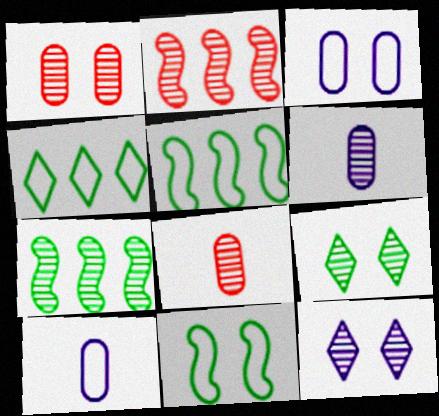[[2, 6, 9], 
[7, 8, 12]]